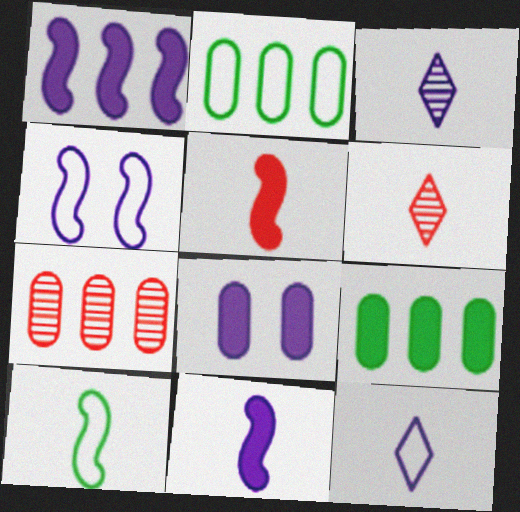[[4, 6, 9]]